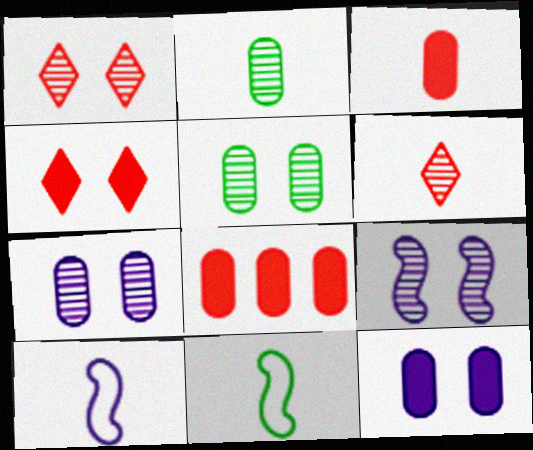[[1, 5, 9]]